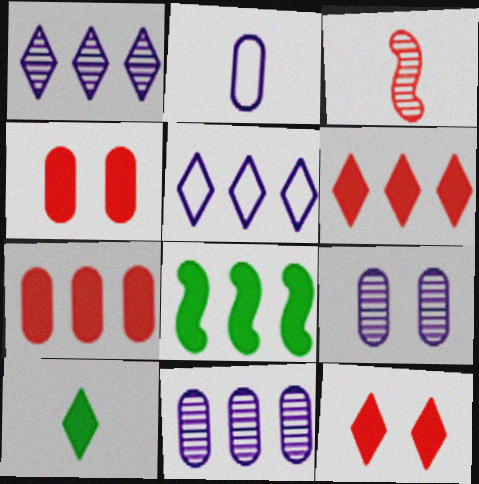[[2, 3, 10]]